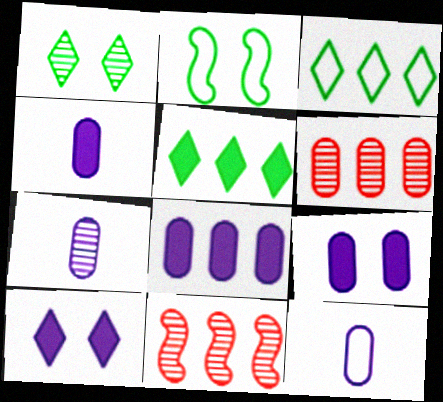[[1, 7, 11], 
[3, 8, 11], 
[4, 7, 12], 
[4, 8, 9]]